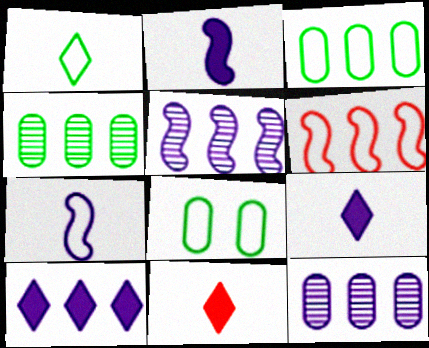[[4, 6, 10], 
[5, 8, 11]]